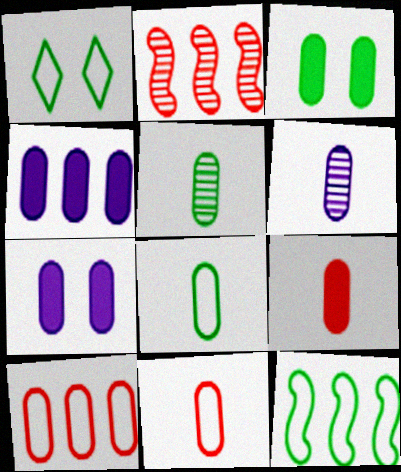[[1, 8, 12], 
[3, 4, 9], 
[3, 6, 10], 
[5, 7, 10], 
[6, 8, 9]]